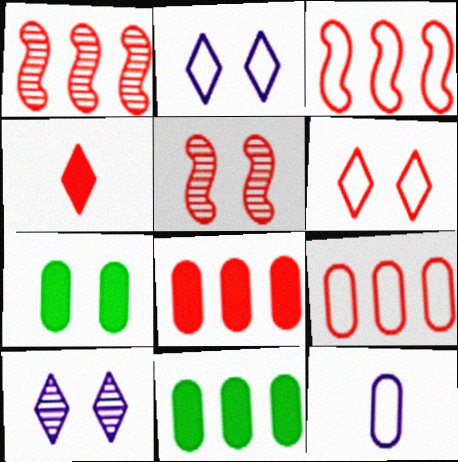[[2, 5, 7], 
[4, 5, 9]]